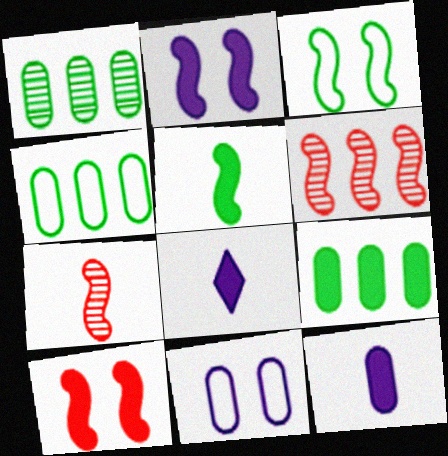[[1, 4, 9], 
[8, 9, 10]]